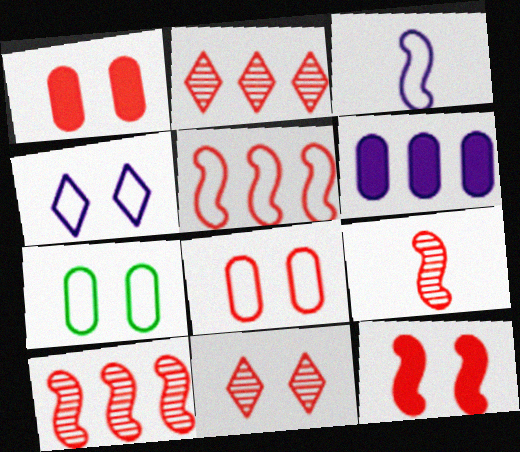[[5, 9, 12], 
[8, 11, 12]]